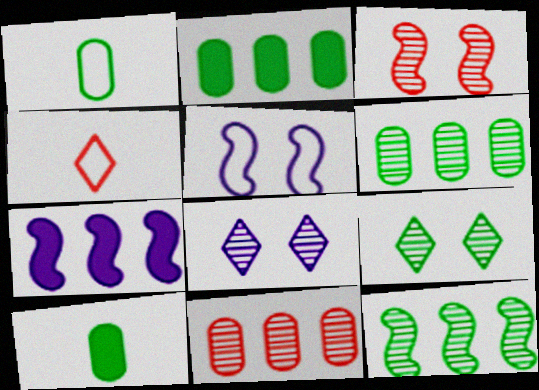[]